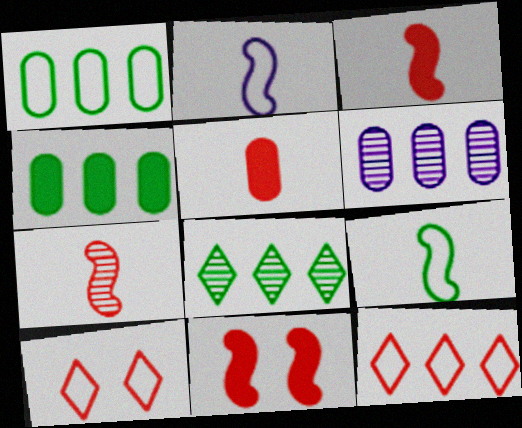[[1, 2, 10]]